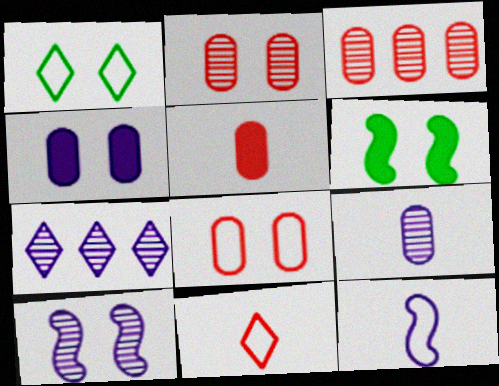[[3, 5, 8], 
[4, 7, 12], 
[7, 9, 10]]